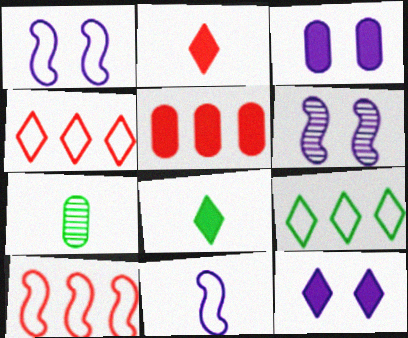[[2, 7, 11], 
[7, 10, 12]]